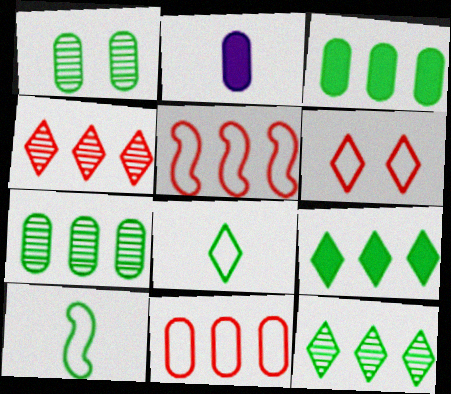[[1, 2, 11], 
[1, 9, 10]]